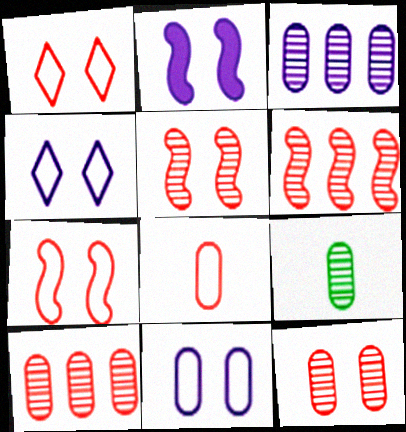[[3, 9, 12]]